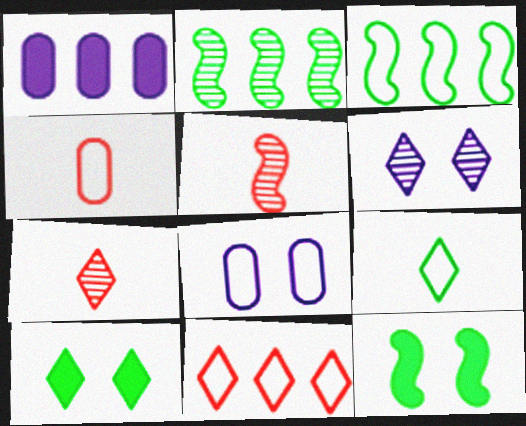[[1, 2, 11]]